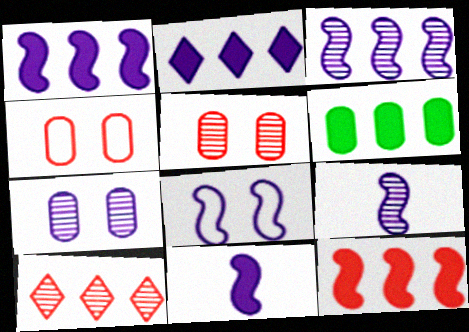[[1, 8, 9], 
[2, 6, 12], 
[3, 8, 11]]